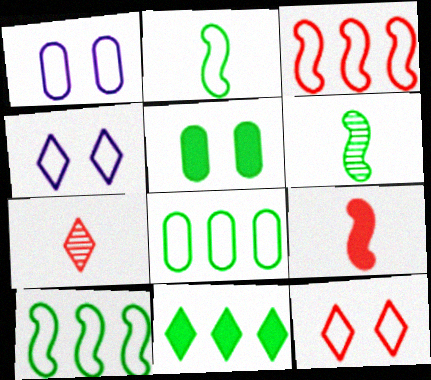[[4, 7, 11]]